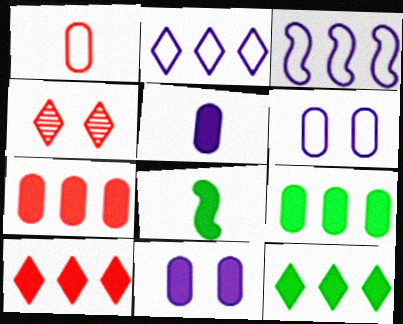[[8, 10, 11]]